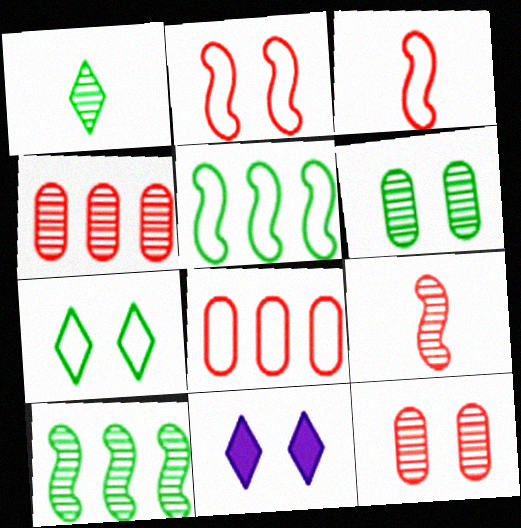[[1, 6, 10], 
[2, 6, 11]]